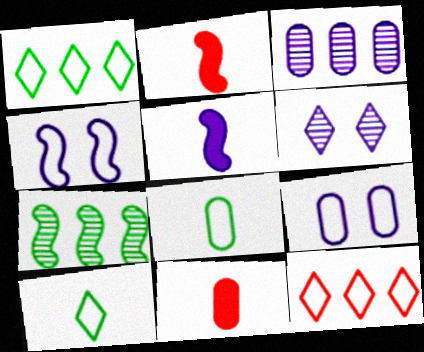[[2, 4, 7], 
[4, 8, 12]]